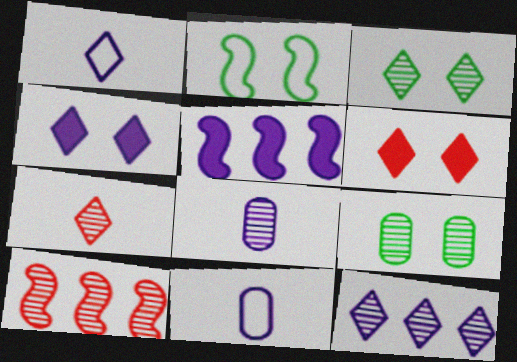[[1, 4, 12], 
[3, 7, 12], 
[3, 8, 10]]